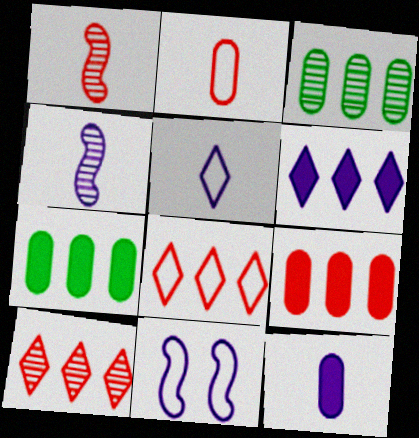[[4, 5, 12]]